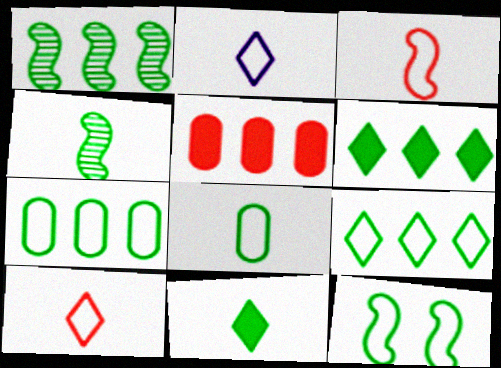[[1, 6, 7], 
[2, 3, 8], 
[4, 8, 11], 
[8, 9, 12]]